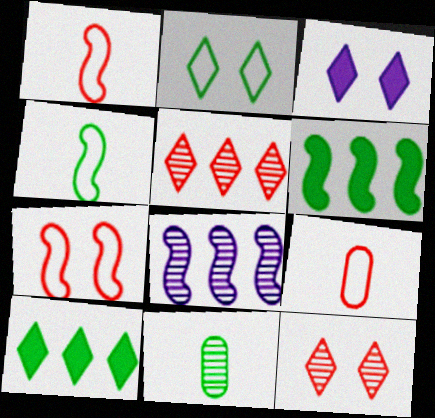[[2, 3, 12], 
[2, 6, 11], 
[8, 11, 12]]